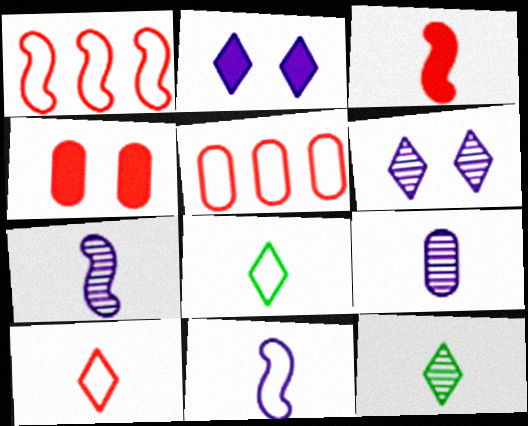[[3, 8, 9]]